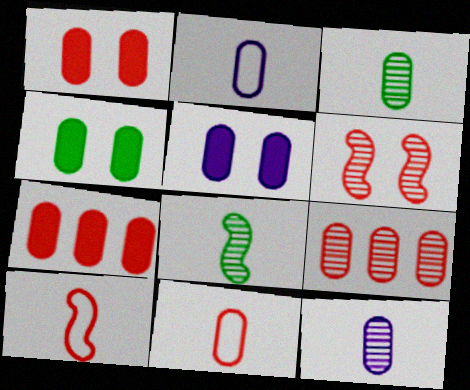[[1, 4, 5], 
[1, 9, 11], 
[2, 4, 9]]